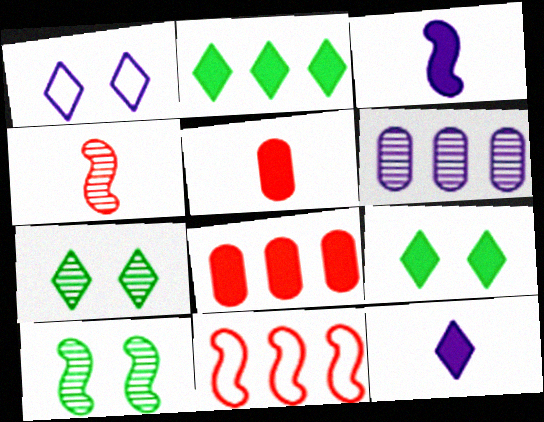[[1, 3, 6], 
[2, 6, 11], 
[3, 8, 9], 
[3, 10, 11], 
[4, 6, 7]]